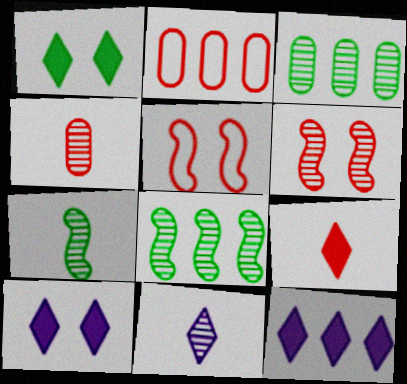[[1, 9, 12], 
[2, 6, 9], 
[2, 7, 10], 
[2, 8, 12], 
[3, 6, 11], 
[4, 7, 11]]